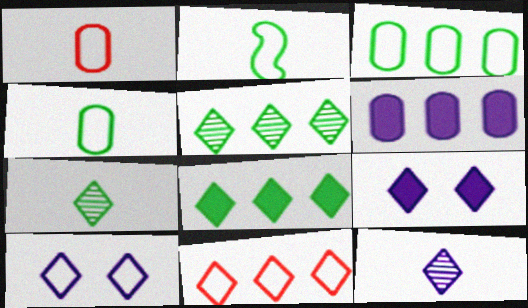[[7, 9, 11]]